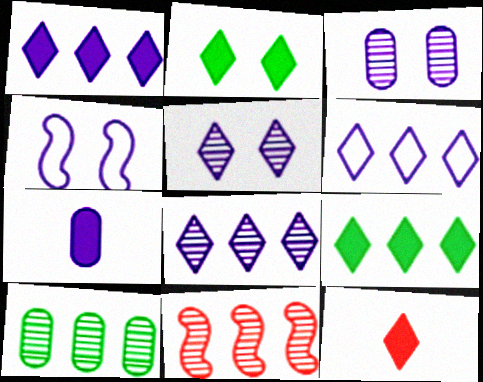[[1, 2, 12], 
[1, 6, 8], 
[4, 7, 8], 
[4, 10, 12], 
[8, 10, 11]]